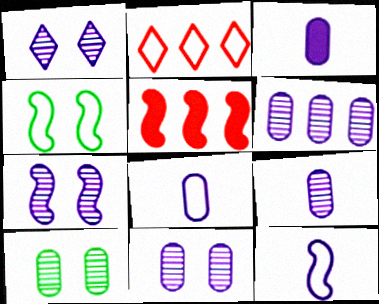[[1, 7, 11], 
[2, 4, 8], 
[3, 8, 9], 
[6, 9, 11]]